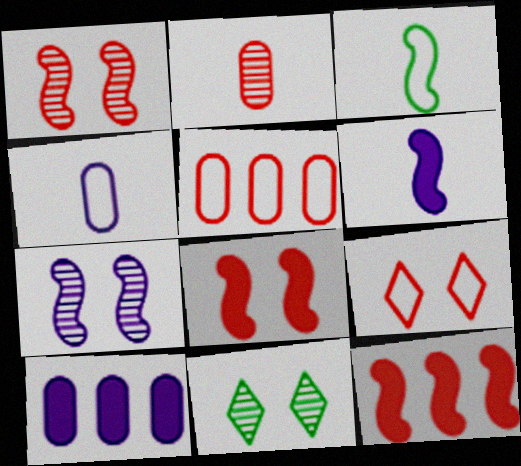[[2, 9, 12], 
[3, 7, 12], 
[4, 11, 12], 
[5, 6, 11]]